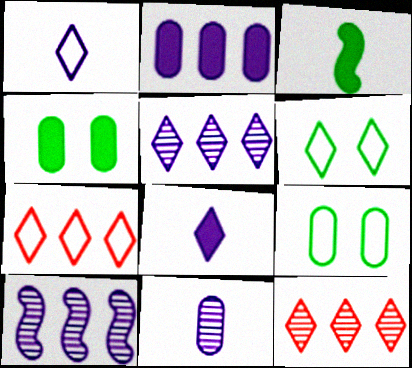[[1, 6, 7], 
[6, 8, 12]]